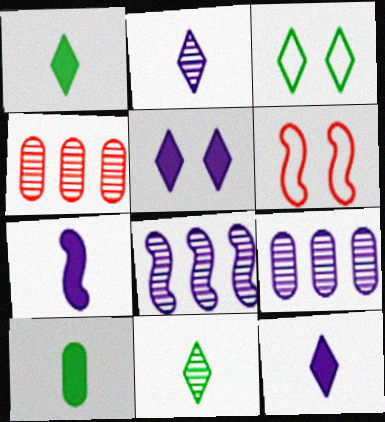[[1, 6, 9], 
[3, 4, 7]]